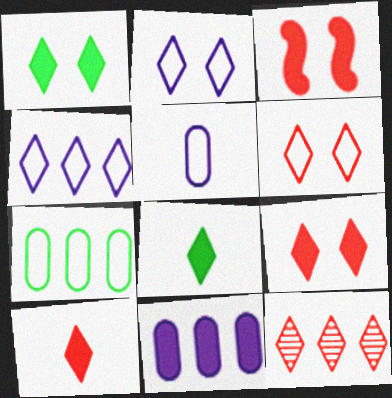[[2, 8, 12], 
[3, 8, 11], 
[6, 10, 12]]